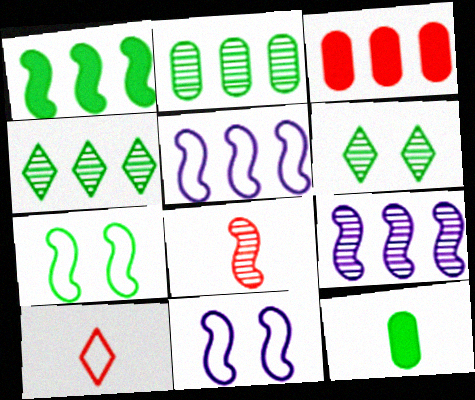[[1, 8, 11], 
[3, 4, 5], 
[4, 7, 12]]